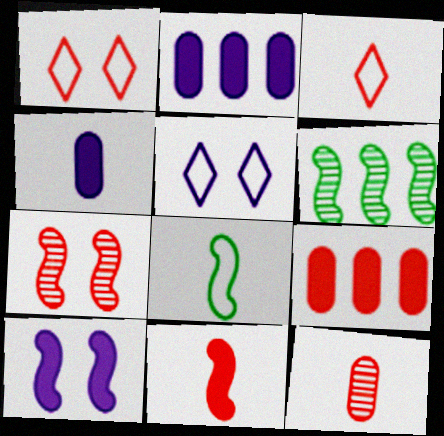[[1, 4, 6], 
[3, 7, 9], 
[3, 11, 12]]